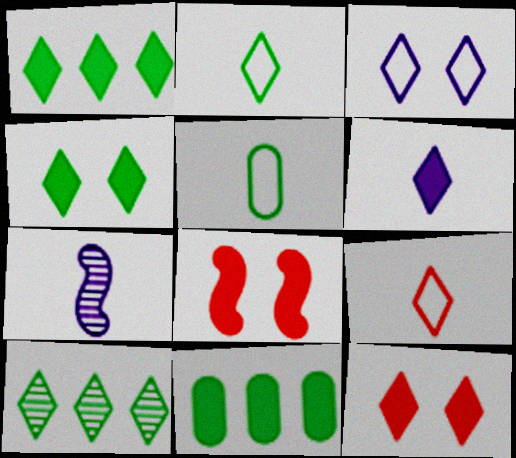[[1, 6, 12], 
[2, 4, 10], 
[6, 8, 11]]